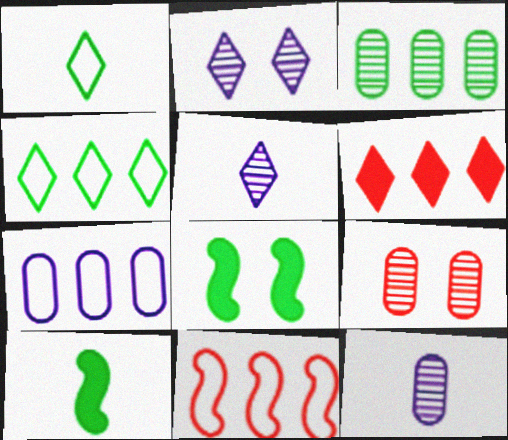[[1, 2, 6], 
[1, 3, 8], 
[3, 9, 12], 
[4, 7, 11]]